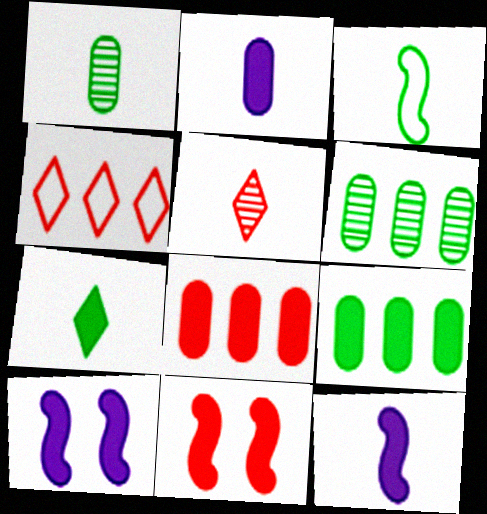[[1, 3, 7], 
[1, 4, 10], 
[2, 3, 5], 
[7, 8, 10]]